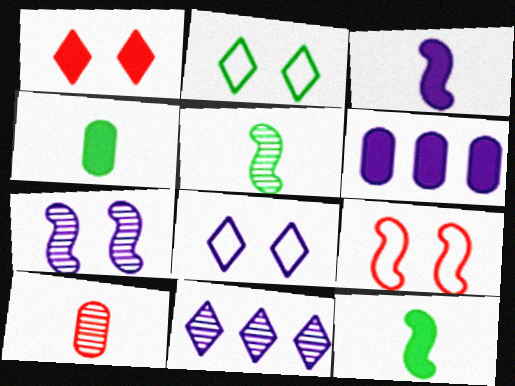[[1, 6, 12], 
[4, 9, 11]]